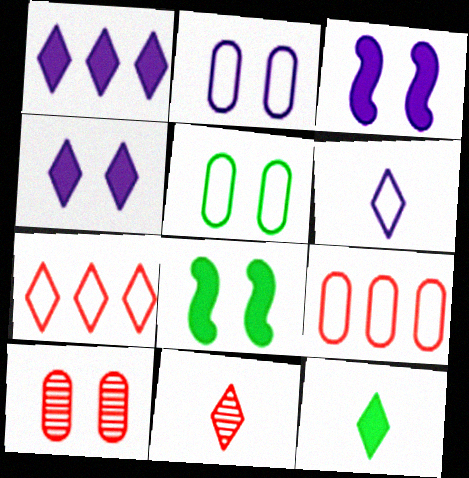[[6, 11, 12]]